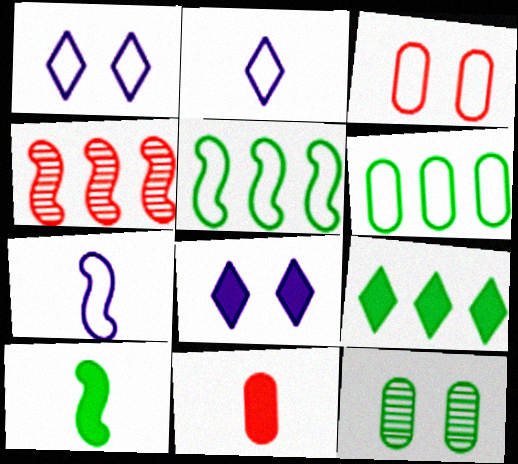[[2, 3, 5]]